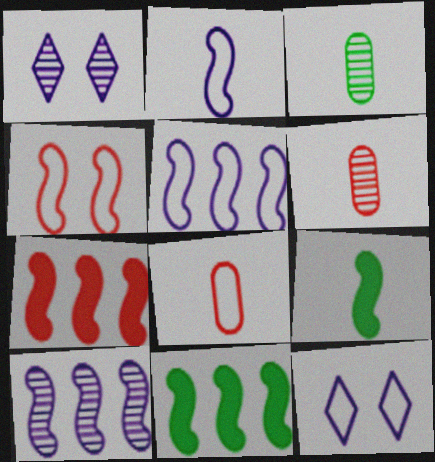[[1, 8, 11], 
[3, 7, 12], 
[4, 9, 10], 
[6, 11, 12]]